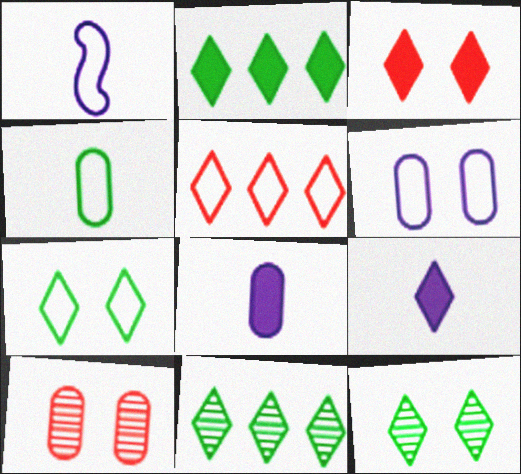[[1, 2, 10], 
[2, 3, 9], 
[5, 9, 12]]